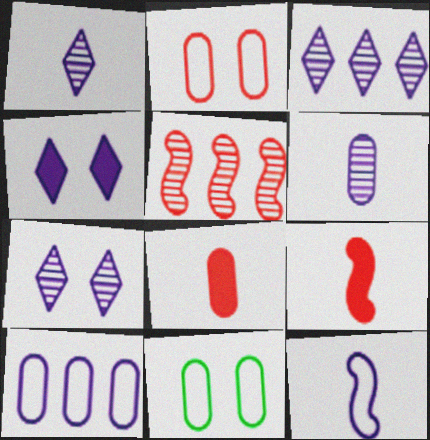[[1, 3, 7], 
[3, 9, 11]]